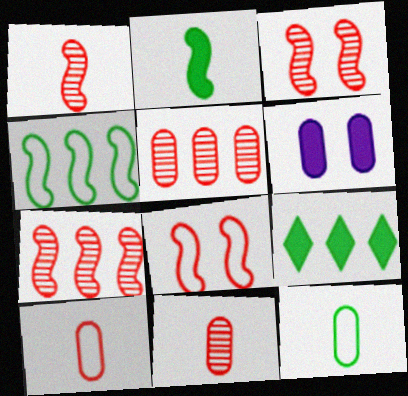[[1, 3, 7], 
[5, 6, 12]]